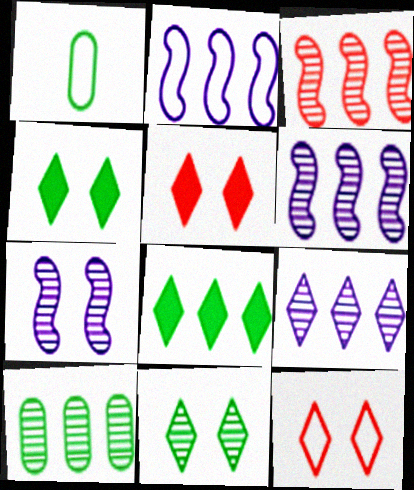[[1, 2, 12], 
[1, 5, 6], 
[3, 9, 10]]